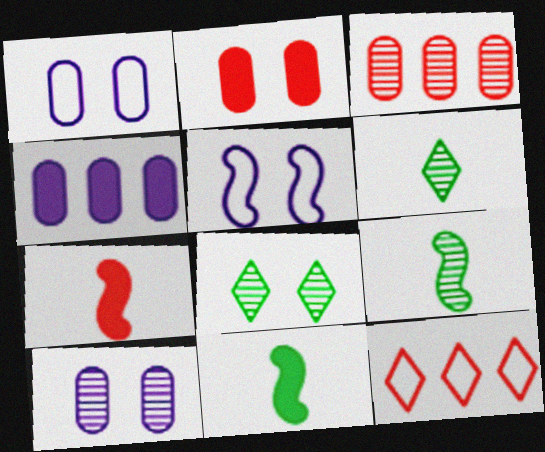[[2, 5, 8], 
[10, 11, 12]]